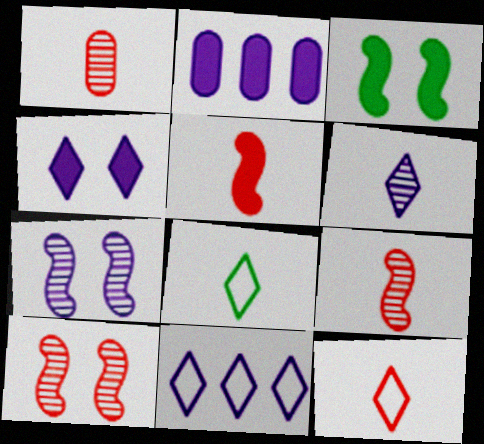[[1, 3, 11], 
[1, 5, 12], 
[2, 8, 10], 
[4, 6, 11]]